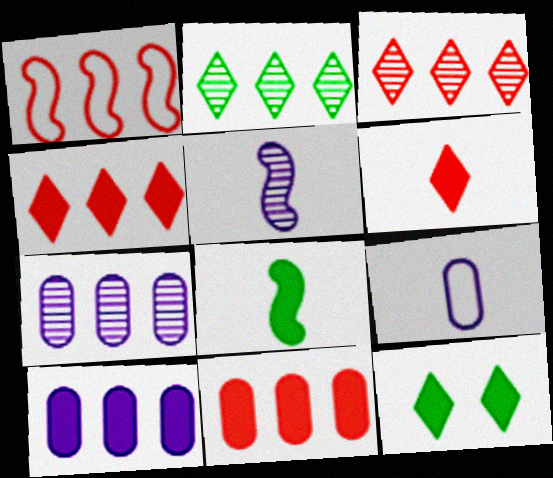[[1, 2, 10], 
[1, 3, 11]]